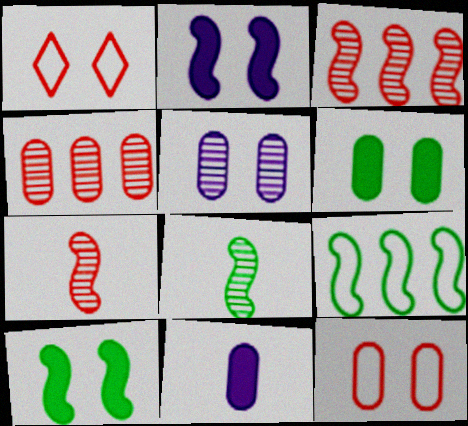[[1, 5, 10], 
[2, 7, 9], 
[5, 6, 12], 
[8, 9, 10]]